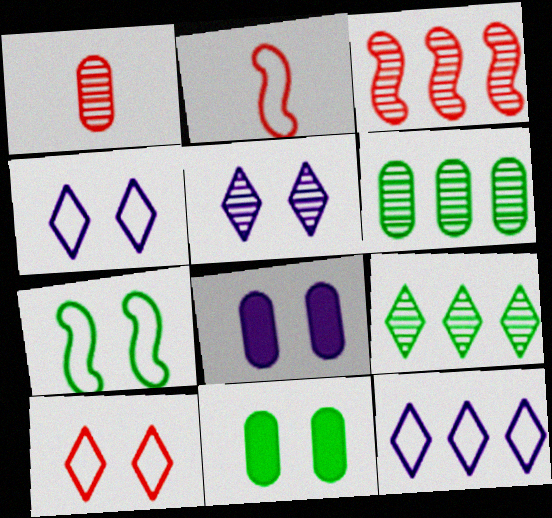[[2, 8, 9]]